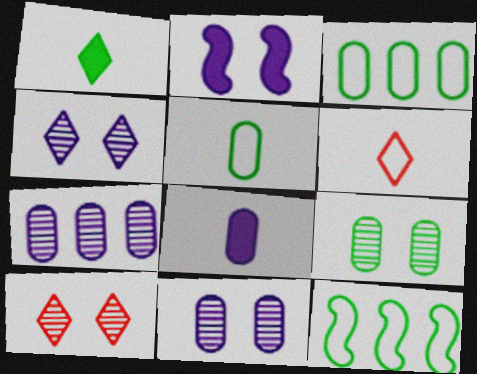[[1, 9, 12], 
[8, 10, 12]]